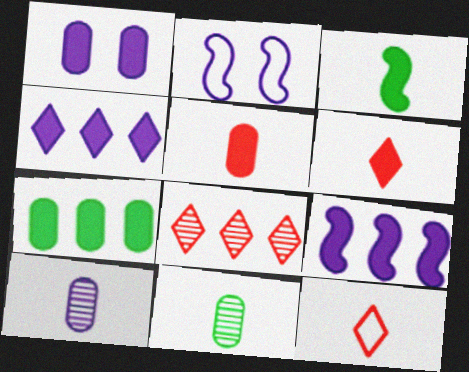[[1, 5, 7], 
[2, 4, 10], 
[3, 10, 12]]